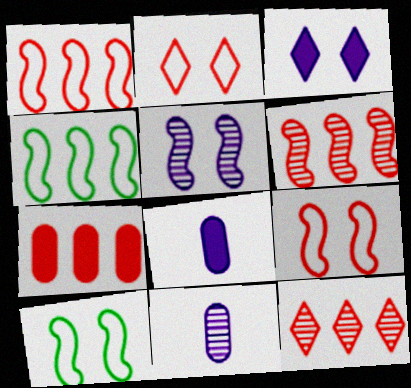[[1, 7, 12], 
[8, 10, 12]]